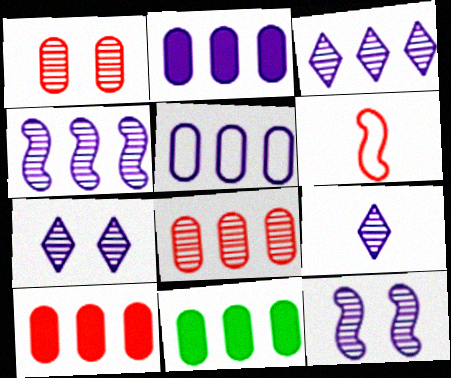[[2, 10, 11], 
[3, 7, 9], 
[5, 8, 11], 
[6, 7, 11]]